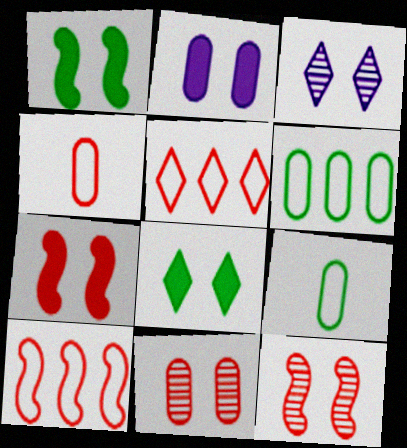[[2, 7, 8]]